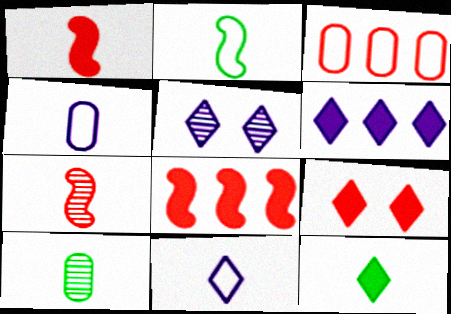[[1, 10, 11], 
[2, 10, 12], 
[3, 7, 9], 
[4, 7, 12], 
[5, 6, 11], 
[6, 9, 12]]